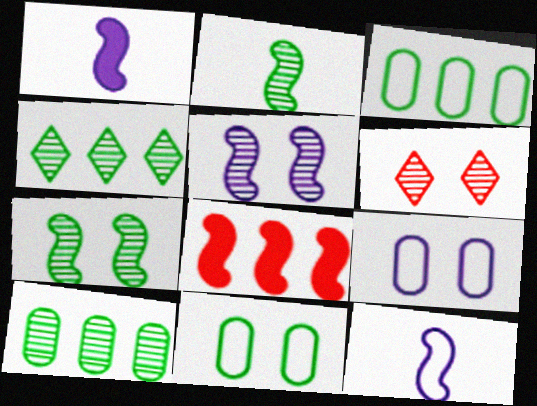[[1, 3, 6], 
[7, 8, 12]]